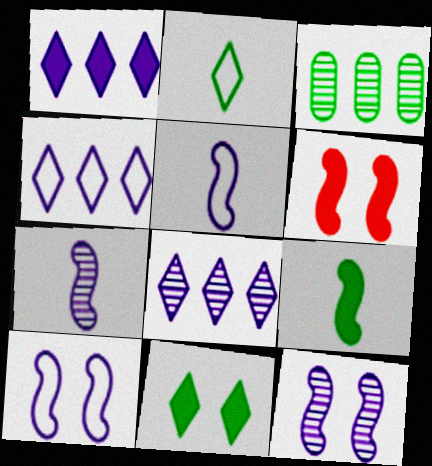[[1, 4, 8]]